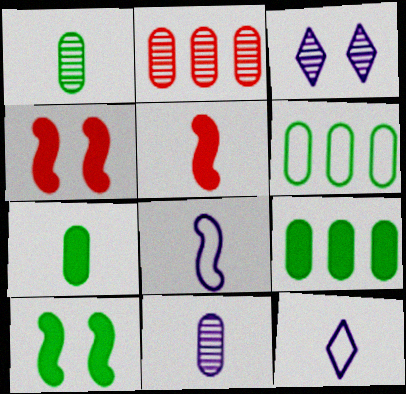[[1, 5, 12], 
[2, 10, 12], 
[3, 5, 6]]